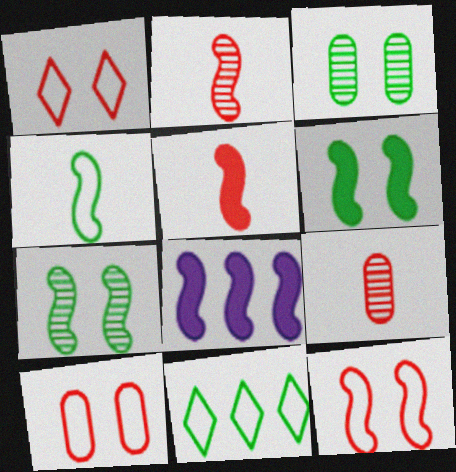[[1, 10, 12], 
[5, 6, 8]]